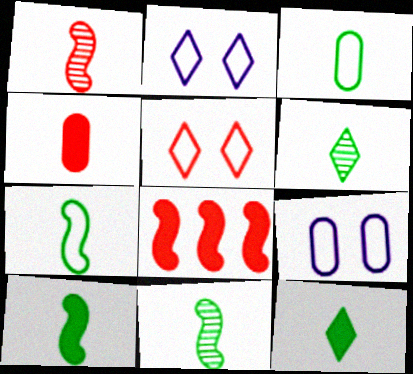[[3, 6, 10], 
[3, 11, 12], 
[6, 8, 9], 
[7, 10, 11]]